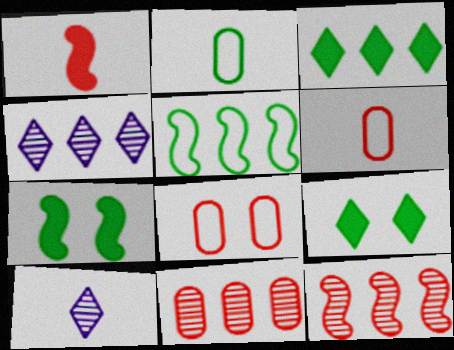[[1, 2, 10], 
[4, 6, 7]]